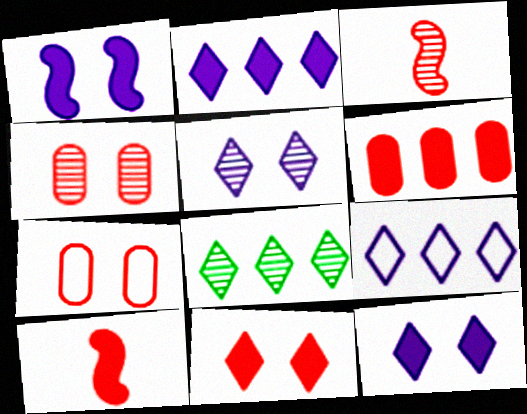[[6, 10, 11]]